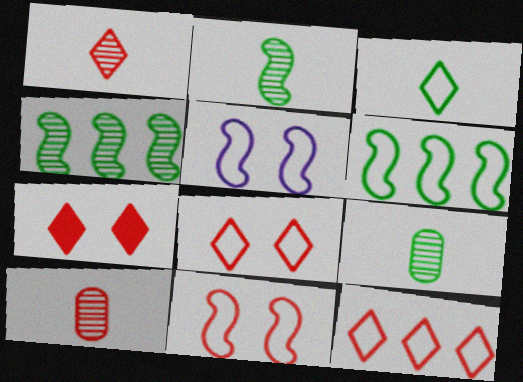[[1, 7, 12]]